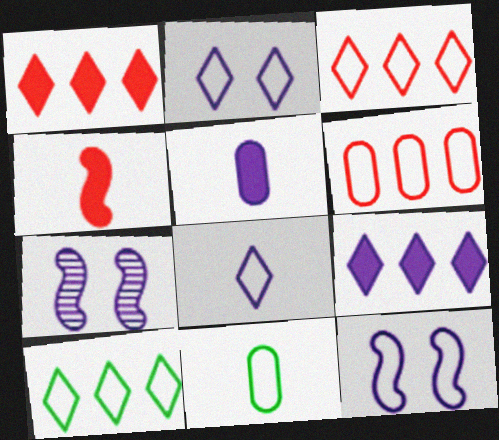[[1, 7, 11], 
[3, 11, 12]]